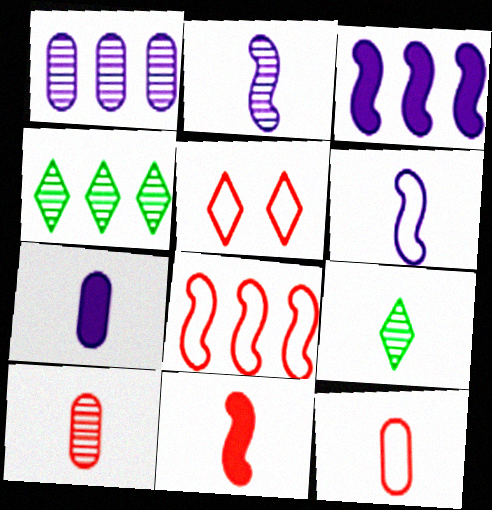[[2, 9, 10], 
[5, 8, 12]]